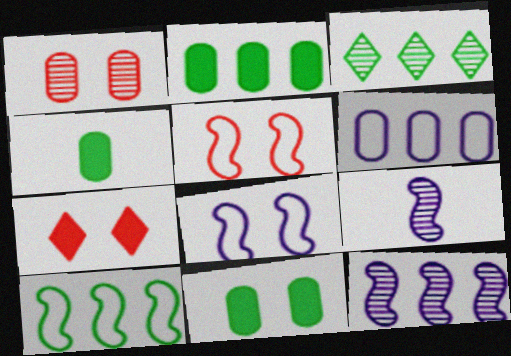[[1, 3, 9], 
[1, 4, 6], 
[1, 5, 7], 
[2, 3, 10], 
[2, 4, 11]]